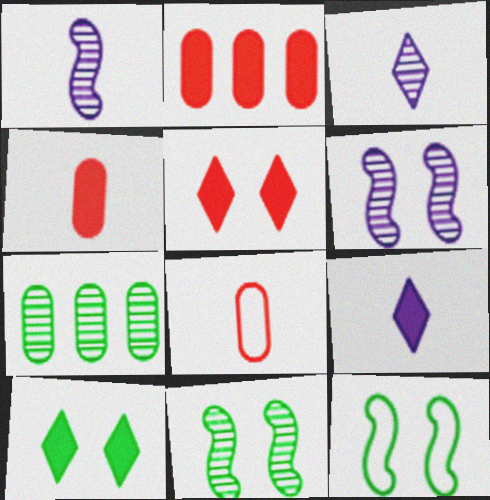[[2, 3, 12]]